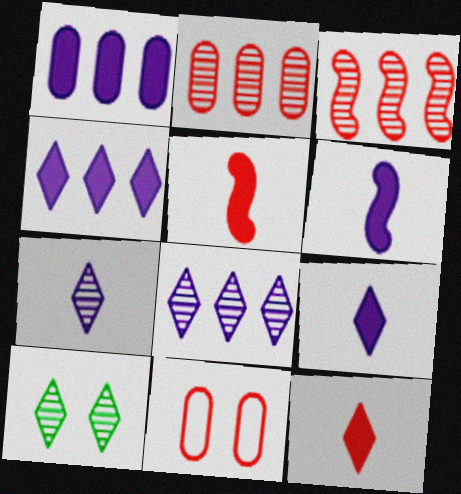[[3, 11, 12]]